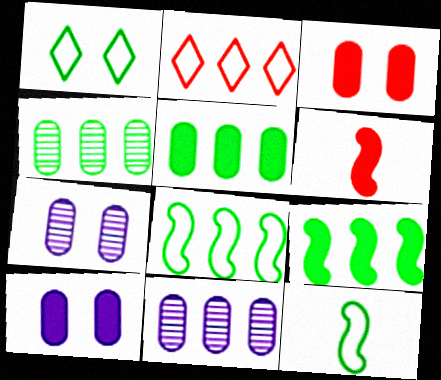[[1, 6, 11], 
[2, 9, 11]]